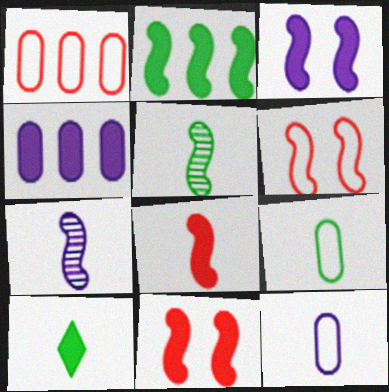[[2, 3, 8], 
[2, 6, 7], 
[4, 10, 11], 
[5, 9, 10]]